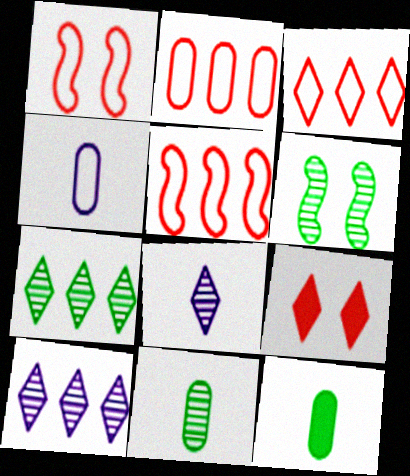[[1, 10, 12], 
[2, 3, 5], 
[6, 7, 11]]